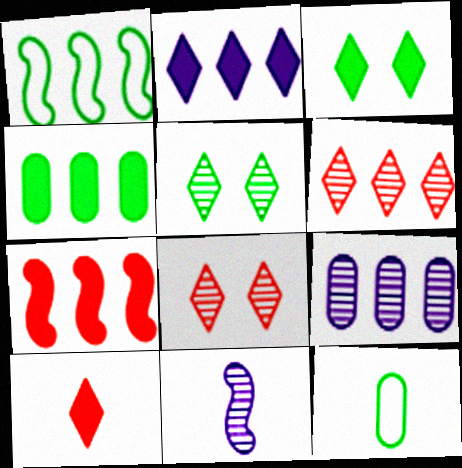[[2, 3, 10], 
[2, 4, 7], 
[10, 11, 12]]